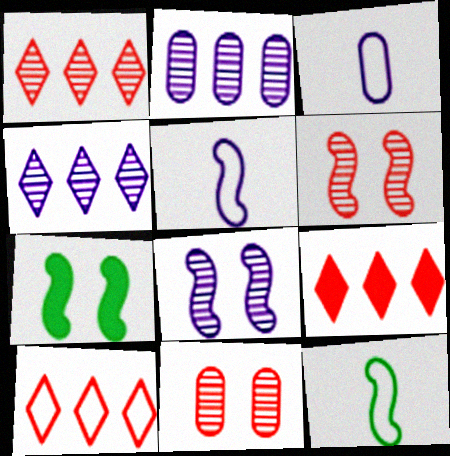[[1, 3, 7], 
[1, 9, 10]]